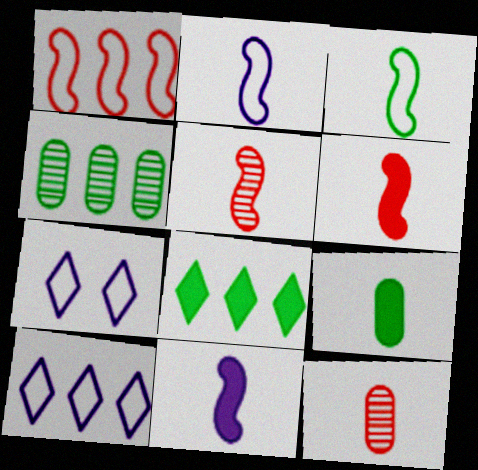[[3, 5, 11], 
[4, 6, 7]]